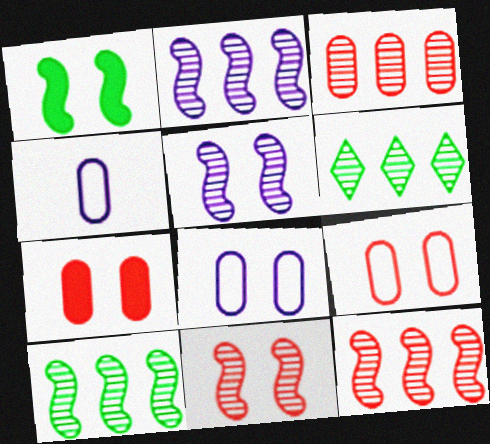[[2, 3, 6], 
[2, 10, 12]]